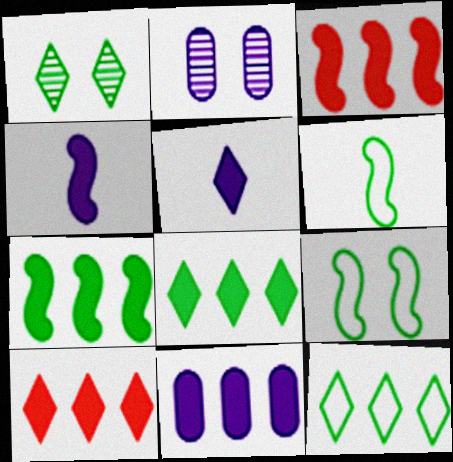[[2, 6, 10], 
[3, 8, 11], 
[7, 10, 11]]